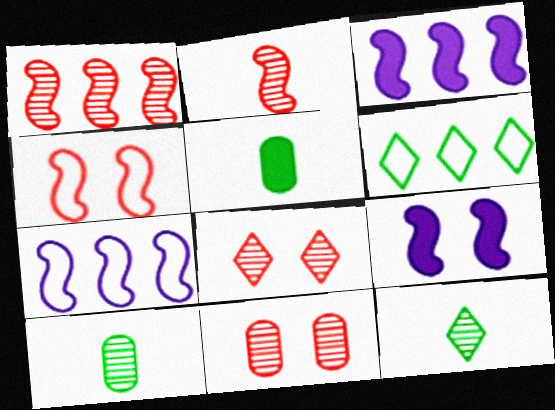[[5, 7, 8]]